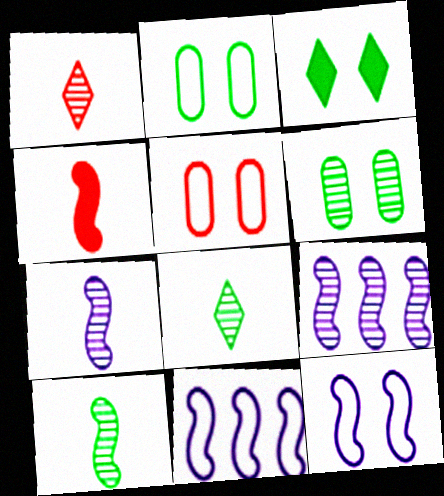[[1, 6, 9]]